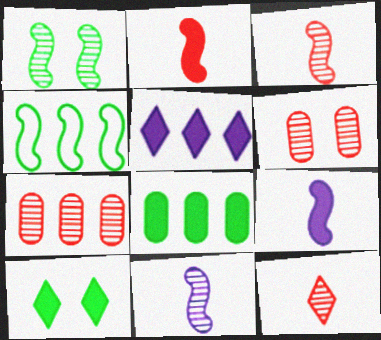[[4, 5, 7]]